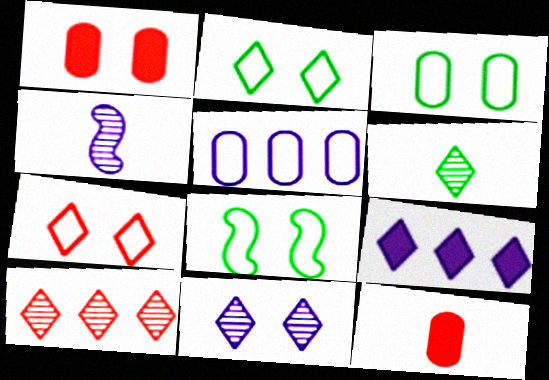[[1, 8, 11], 
[2, 3, 8], 
[6, 7, 9], 
[6, 10, 11]]